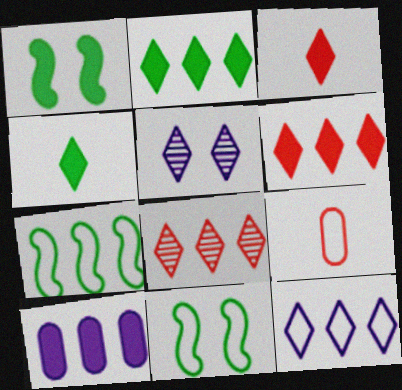[[1, 3, 10], 
[2, 8, 12], 
[7, 8, 10], 
[9, 11, 12]]